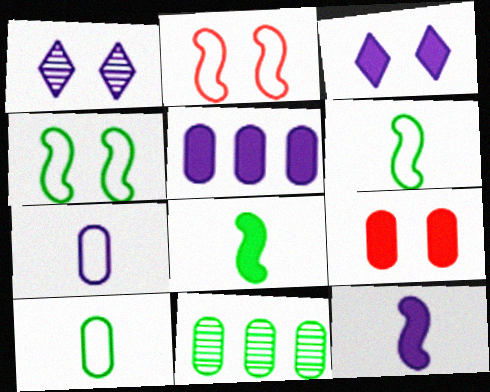[[1, 4, 9], 
[3, 5, 12], 
[7, 9, 11]]